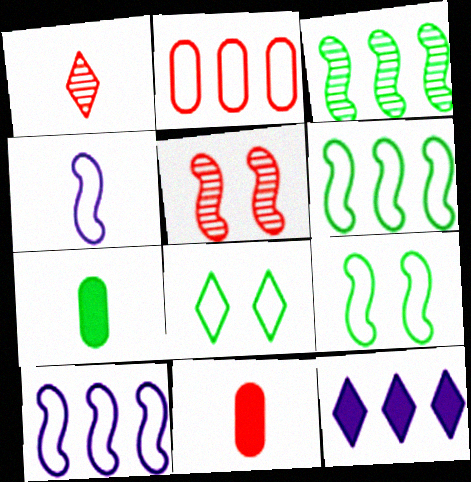[[1, 4, 7], 
[1, 8, 12], 
[2, 3, 12], 
[2, 4, 8], 
[3, 7, 8]]